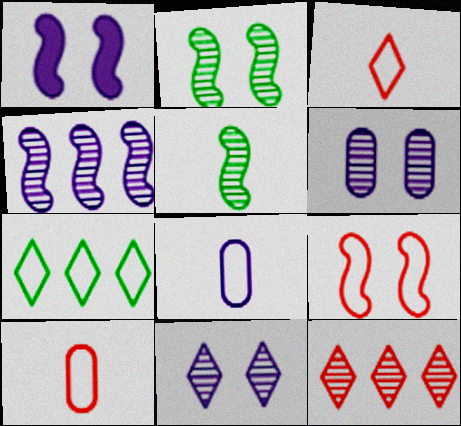[[1, 2, 9], 
[5, 6, 12], 
[7, 8, 9]]